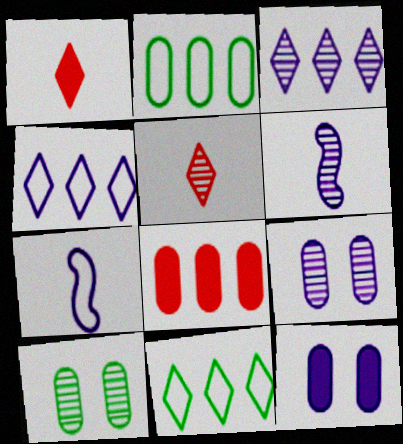[[3, 6, 9], 
[3, 7, 12], 
[4, 6, 12]]